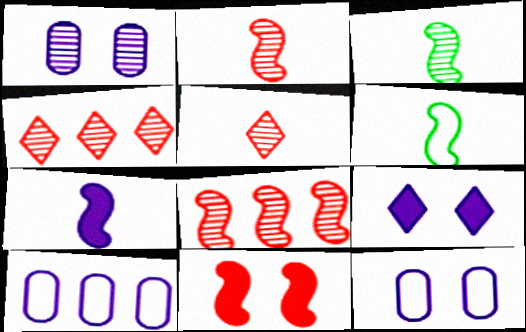[[1, 3, 4], 
[2, 6, 7]]